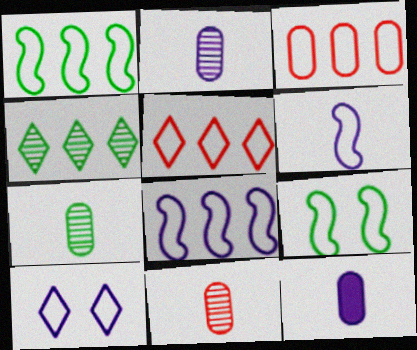[[2, 7, 11]]